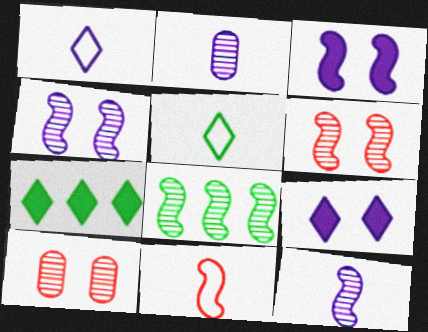[[3, 8, 11], 
[6, 8, 12]]